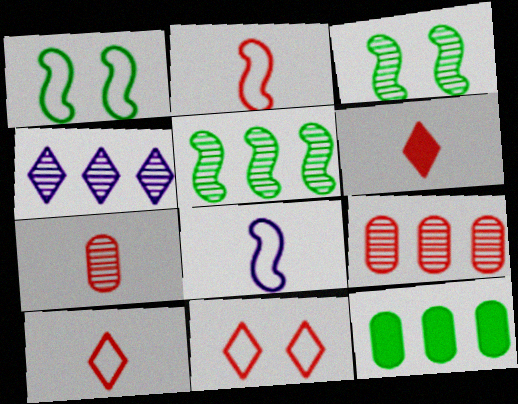[[2, 6, 7], 
[3, 4, 7], 
[4, 5, 9]]